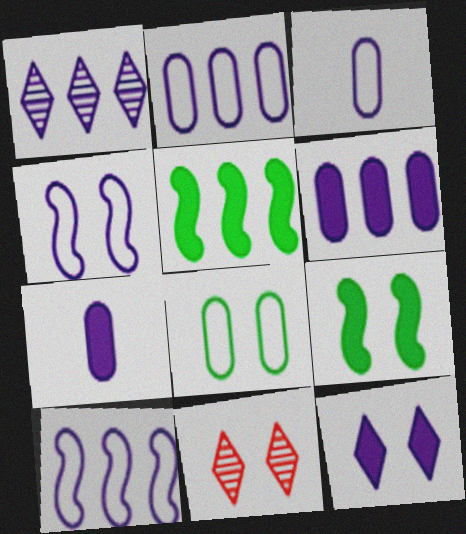[[1, 4, 7], 
[1, 6, 10], 
[3, 5, 11]]